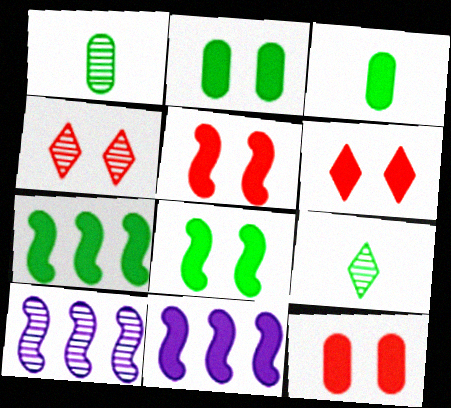[[1, 4, 10], 
[3, 6, 11], 
[5, 6, 12]]